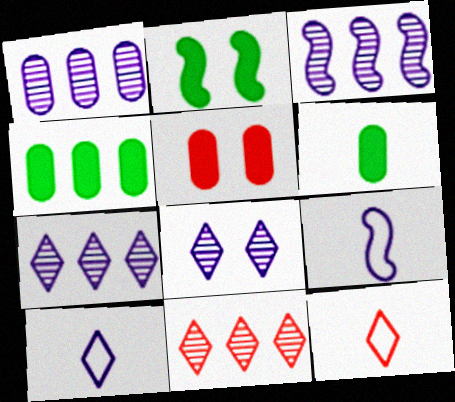[[1, 2, 12], 
[1, 3, 7]]